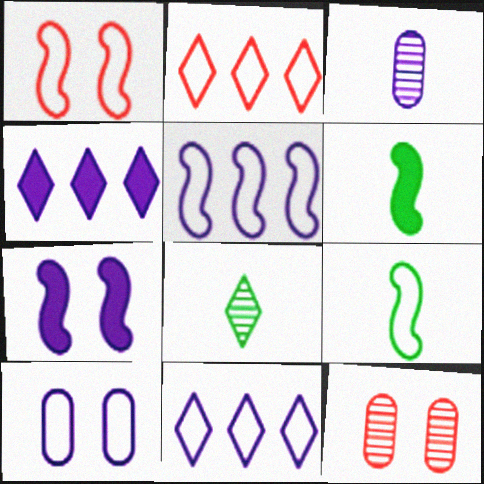[[1, 5, 9], 
[2, 9, 10], 
[3, 7, 11], 
[4, 9, 12], 
[6, 11, 12]]